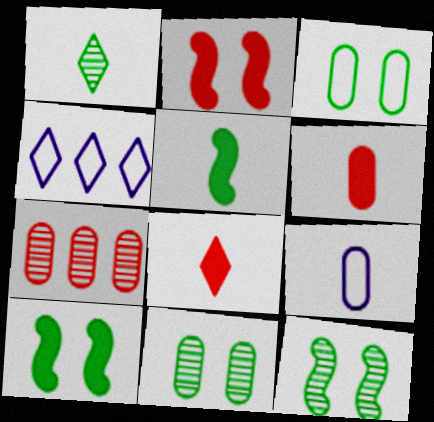[[4, 6, 12]]